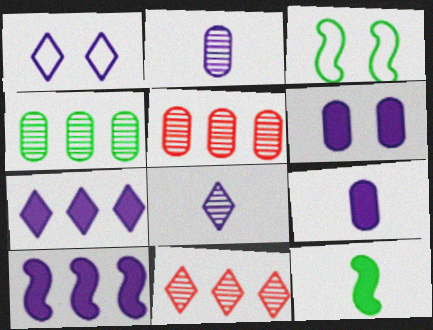[[1, 2, 10], 
[1, 5, 12], 
[1, 7, 8], 
[3, 9, 11]]